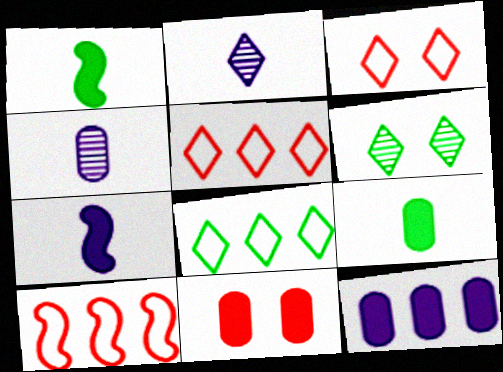[[9, 11, 12]]